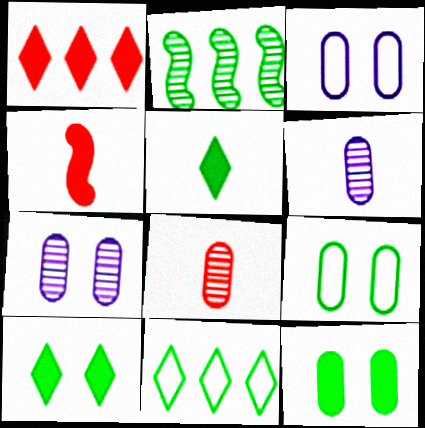[[2, 5, 9], 
[4, 7, 11]]